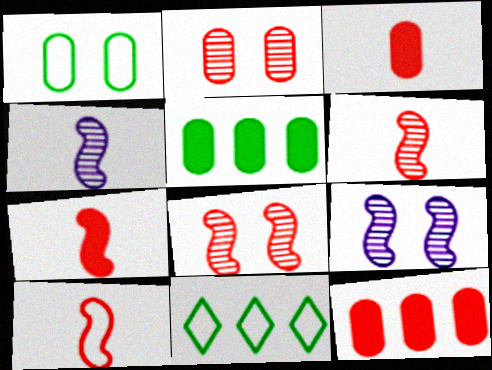[[3, 9, 11], 
[6, 7, 10]]